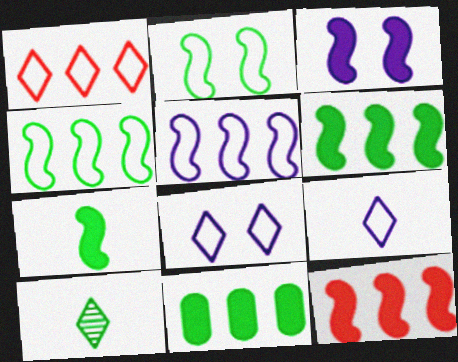[[2, 10, 11], 
[3, 7, 12]]